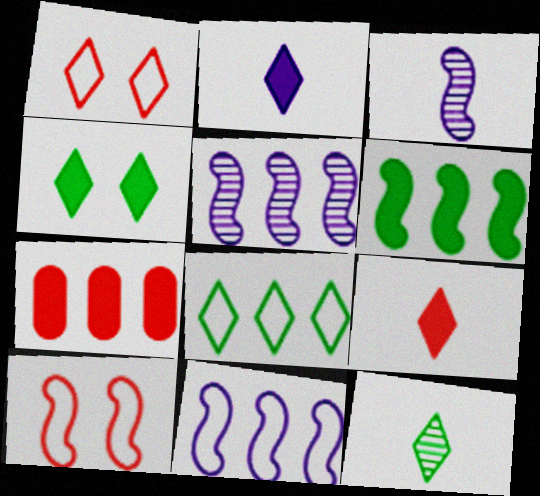[[3, 6, 10], 
[4, 8, 12], 
[5, 7, 8]]